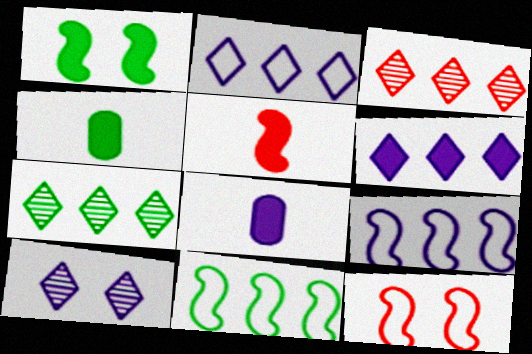[[7, 8, 12], 
[8, 9, 10]]